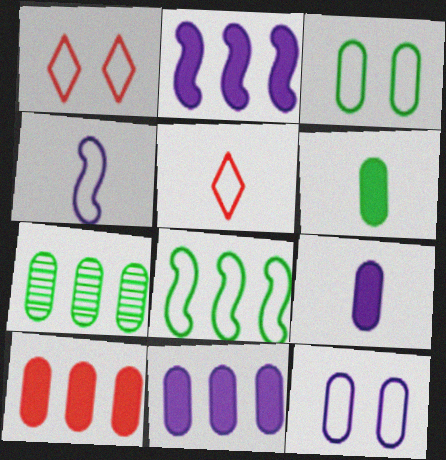[[3, 6, 7], 
[5, 8, 12]]